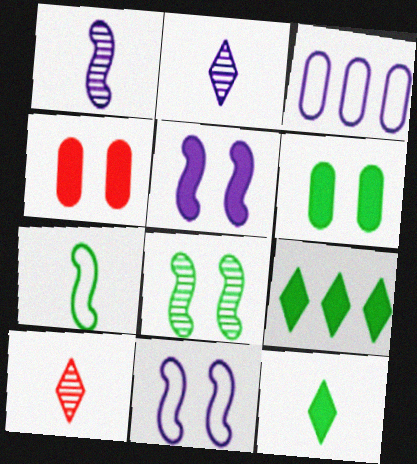[[2, 3, 5]]